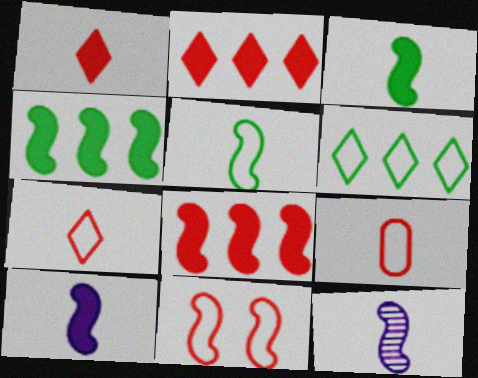[[4, 11, 12]]